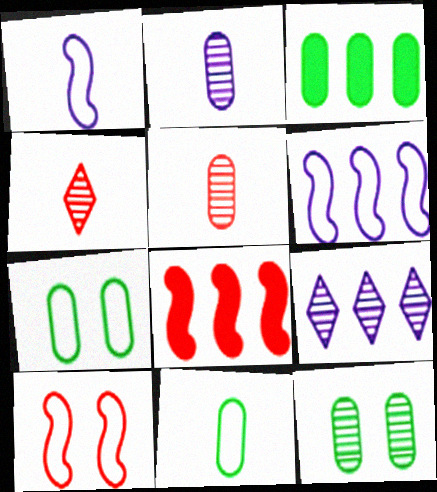[[3, 11, 12]]